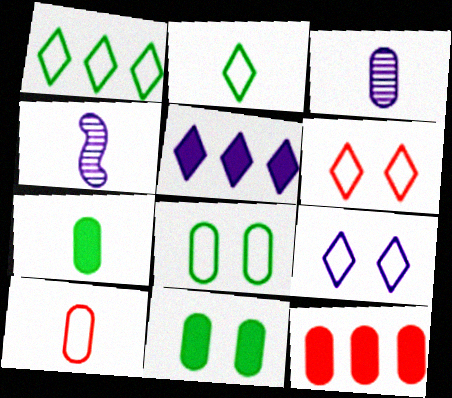[[3, 7, 10], 
[3, 8, 12]]